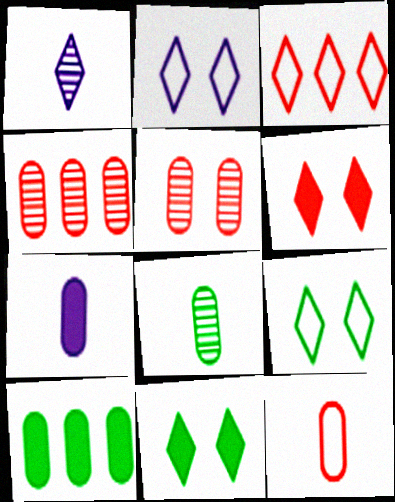[[1, 3, 11], 
[7, 8, 12]]